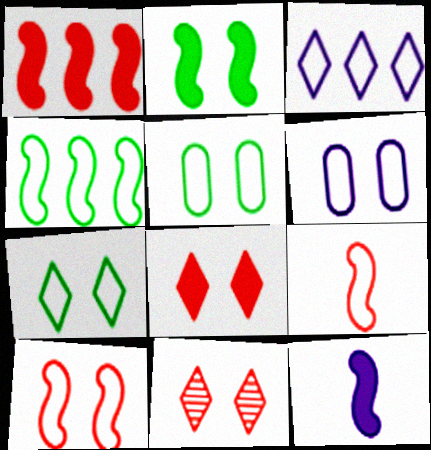[[1, 2, 12], 
[2, 6, 11], 
[3, 5, 9], 
[6, 7, 10]]